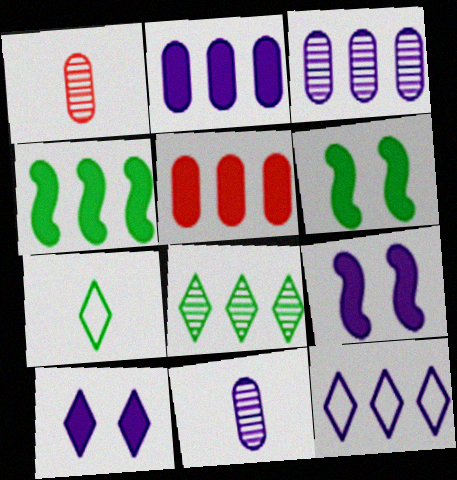[[1, 6, 12], 
[9, 11, 12]]